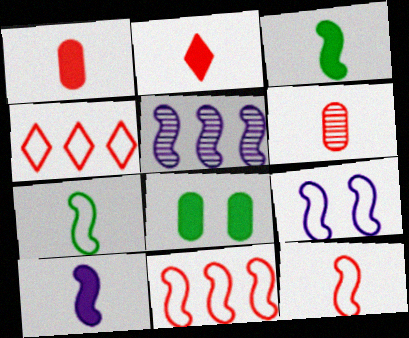[[2, 6, 12], 
[5, 9, 10], 
[7, 9, 11]]